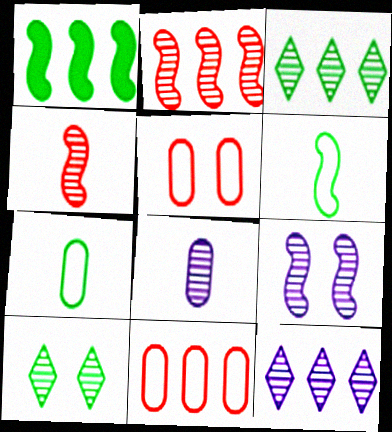[[1, 7, 10], 
[1, 11, 12], 
[2, 8, 10], 
[8, 9, 12]]